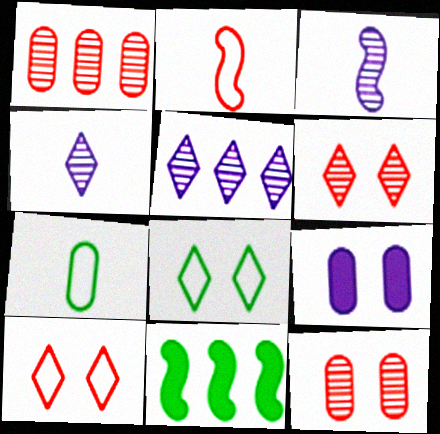[[1, 7, 9]]